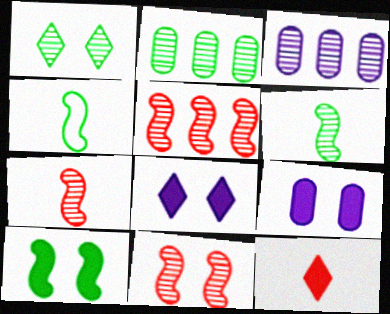[[1, 2, 6], 
[1, 3, 7], 
[5, 7, 11]]